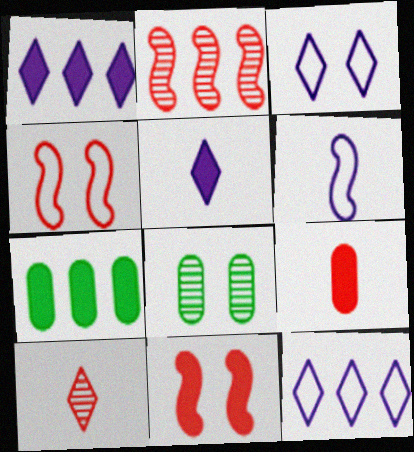[[2, 7, 12], 
[3, 8, 11], 
[5, 7, 11]]